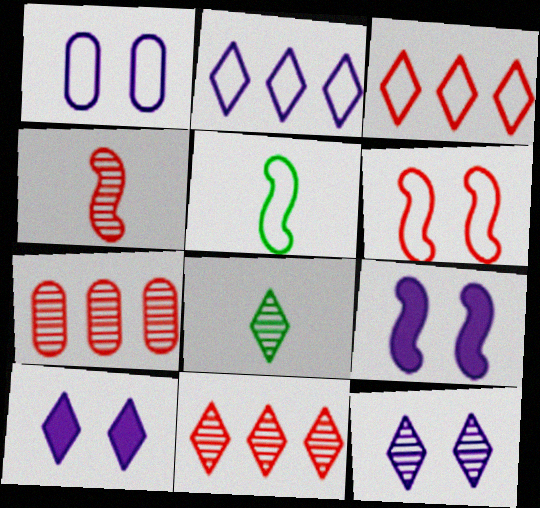[[1, 3, 5], 
[1, 9, 12], 
[3, 8, 10], 
[5, 7, 10], 
[8, 11, 12]]